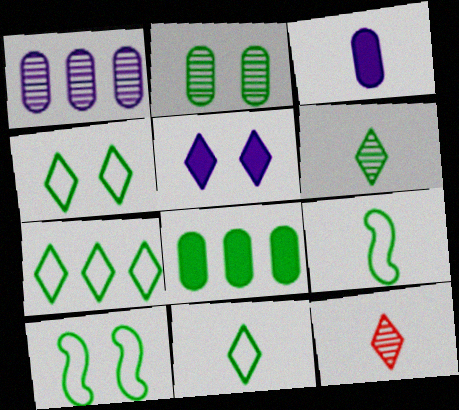[[3, 9, 12], 
[4, 7, 11], 
[5, 7, 12], 
[6, 8, 10]]